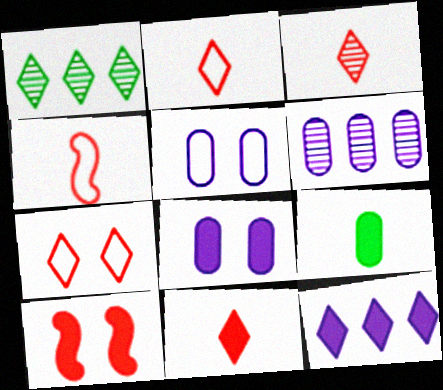[[1, 4, 8], 
[2, 3, 11], 
[9, 10, 12]]